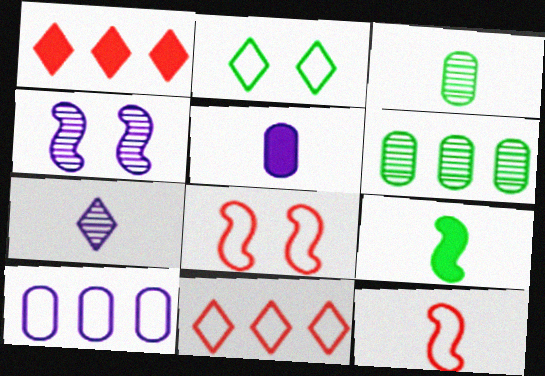[[1, 2, 7], 
[2, 6, 9], 
[2, 10, 12]]